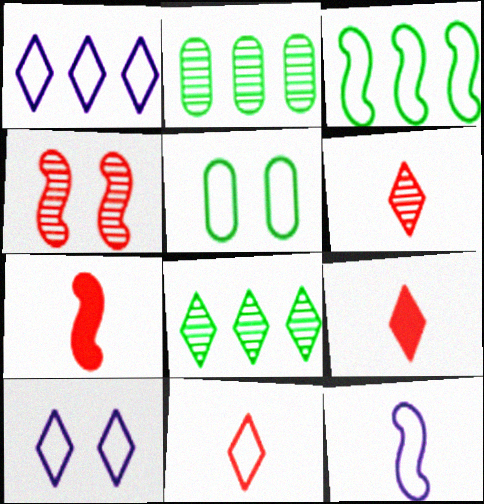[[2, 7, 10], 
[6, 9, 11], 
[8, 9, 10]]